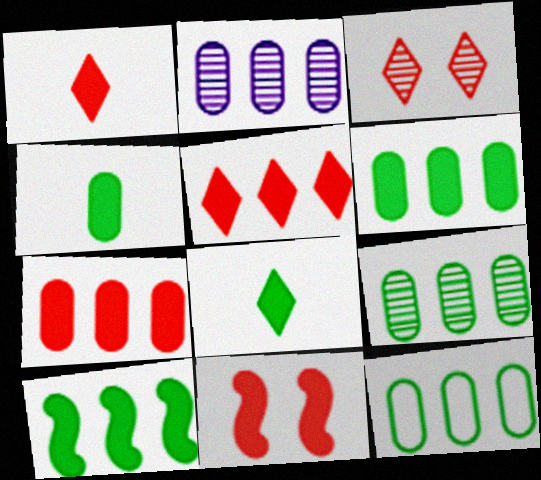[[1, 7, 11], 
[2, 7, 12], 
[6, 9, 12]]